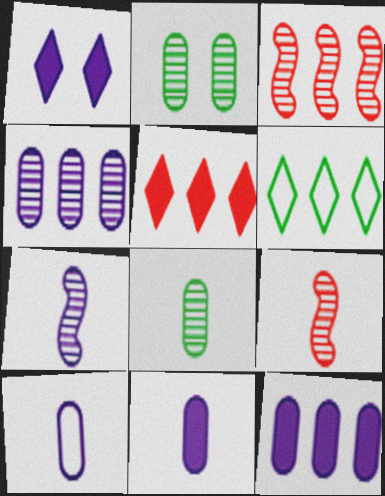[[3, 6, 12]]